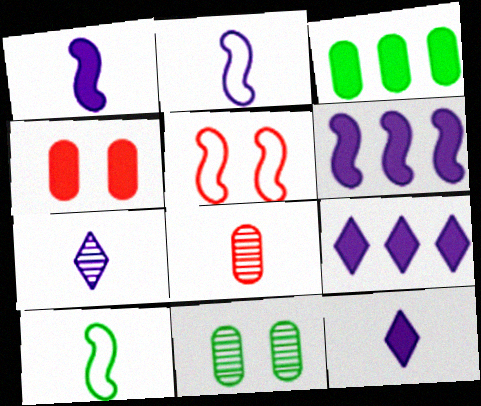[[3, 5, 7], 
[8, 10, 12]]